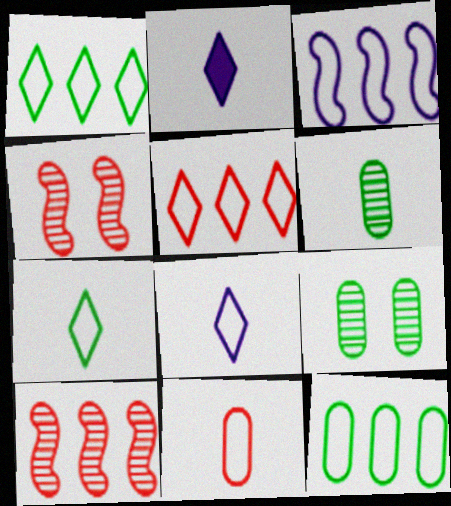[[2, 4, 12], 
[3, 5, 12]]